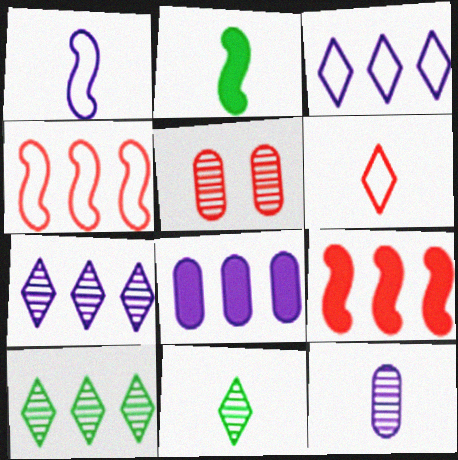[[2, 3, 5], 
[2, 6, 12], 
[4, 8, 10], 
[5, 6, 9]]